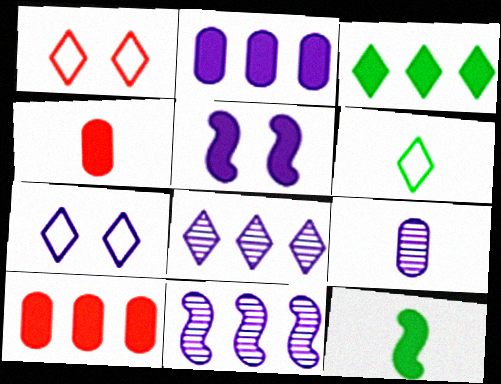[[3, 4, 5]]